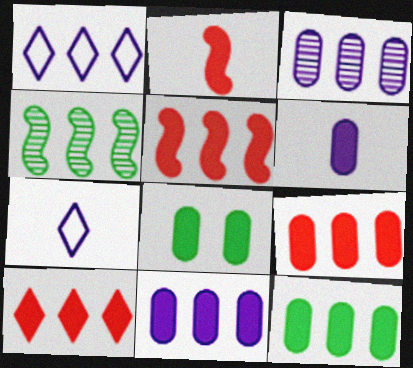[[1, 4, 9], 
[5, 9, 10], 
[6, 8, 9], 
[9, 11, 12]]